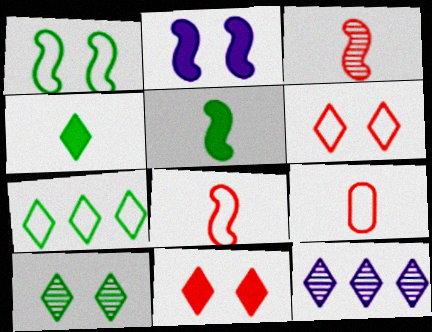[[4, 6, 12], 
[4, 7, 10]]